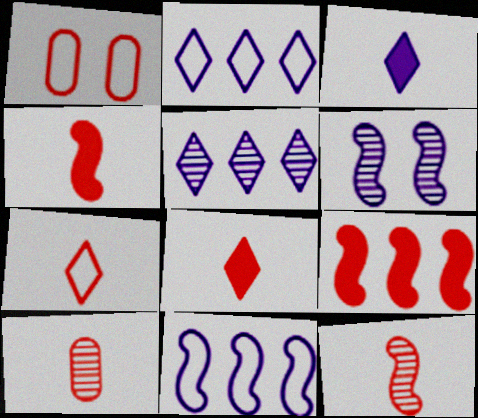[[4, 7, 10]]